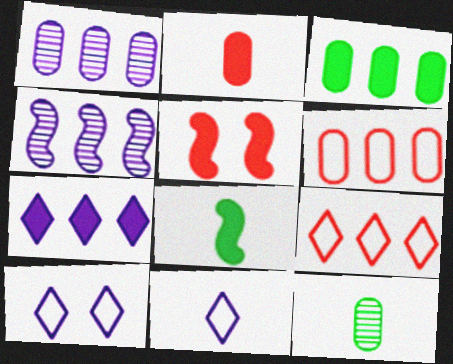[[1, 3, 6], 
[3, 4, 9]]